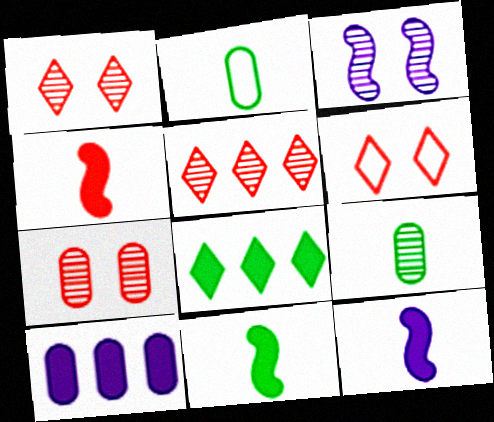[[2, 7, 10], 
[3, 5, 9], 
[4, 11, 12]]